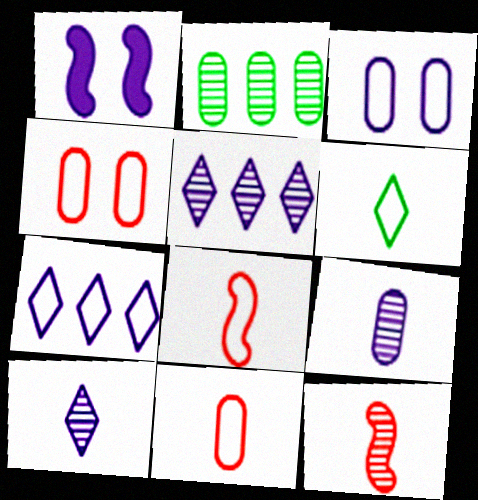[[1, 7, 9]]